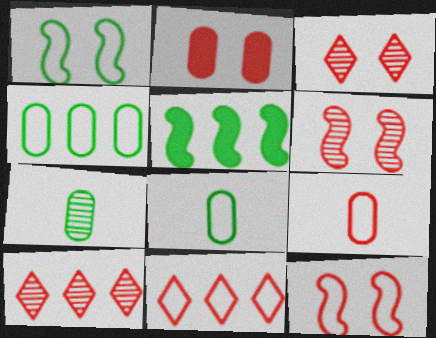[[2, 3, 12], 
[9, 11, 12]]